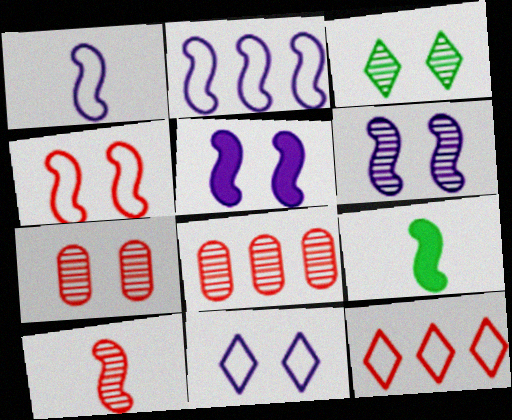[[1, 9, 10], 
[3, 6, 7], 
[8, 9, 11]]